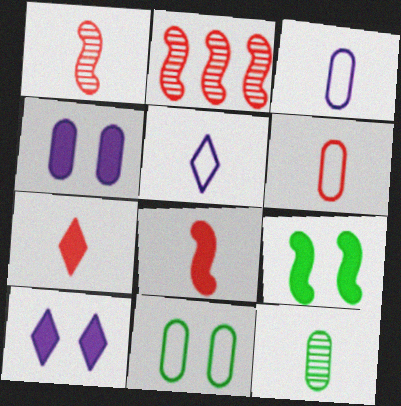[[1, 6, 7], 
[5, 8, 12]]